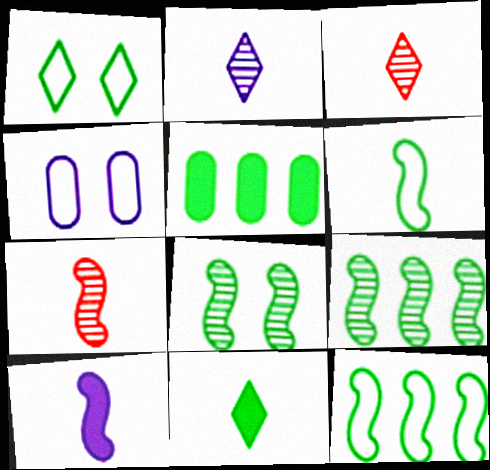[[6, 7, 10]]